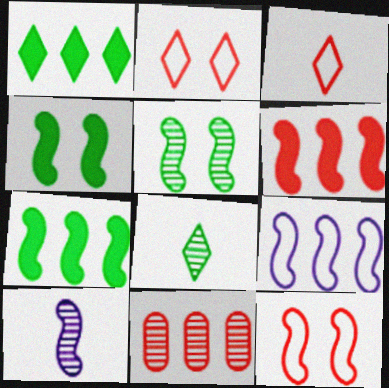[[1, 9, 11], 
[7, 10, 12]]